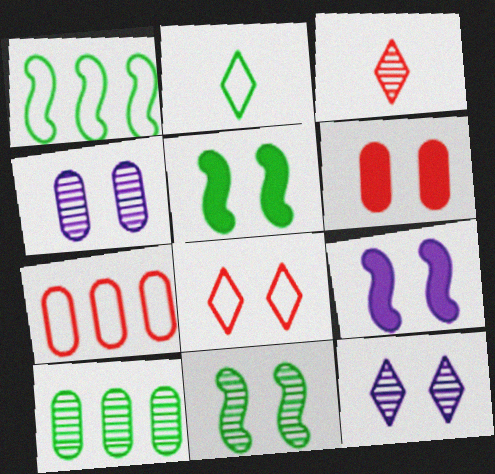[[2, 5, 10], 
[4, 5, 8]]